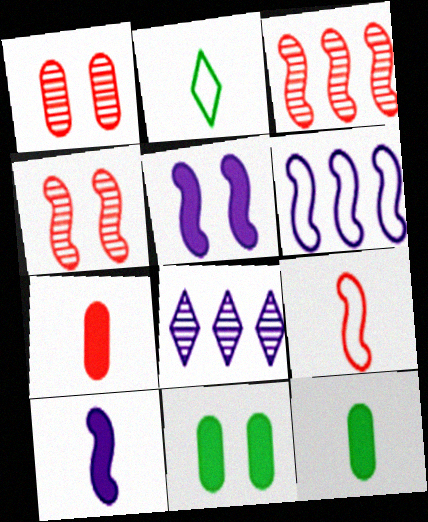[[8, 9, 11]]